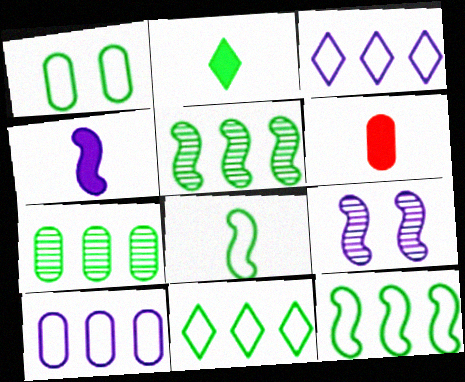[[1, 2, 5], 
[1, 8, 11], 
[2, 4, 6], 
[6, 9, 11]]